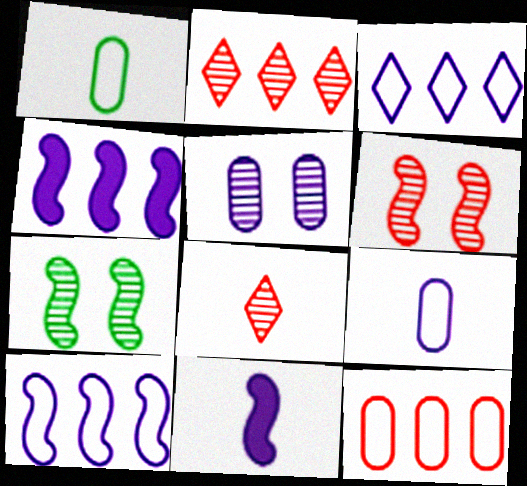[[1, 8, 11], 
[3, 5, 11]]